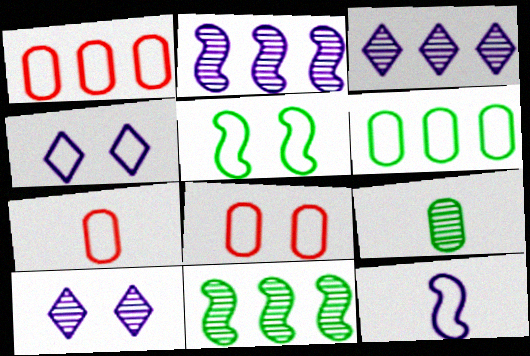[[1, 7, 8], 
[4, 5, 8]]